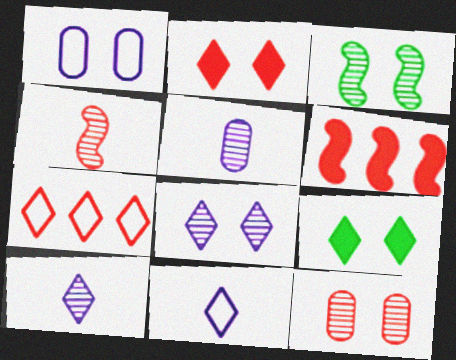[[1, 2, 3], 
[3, 8, 12], 
[7, 9, 10]]